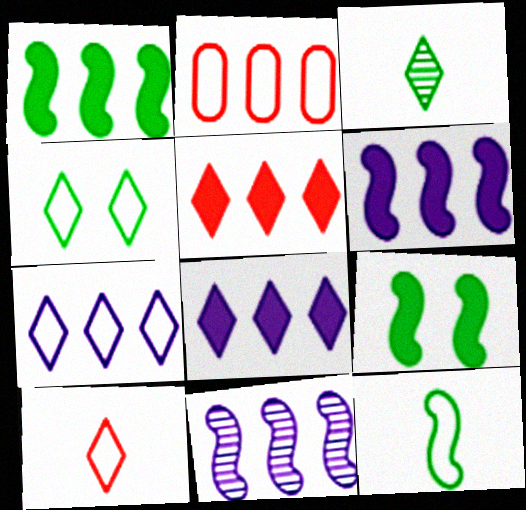[[4, 7, 10]]